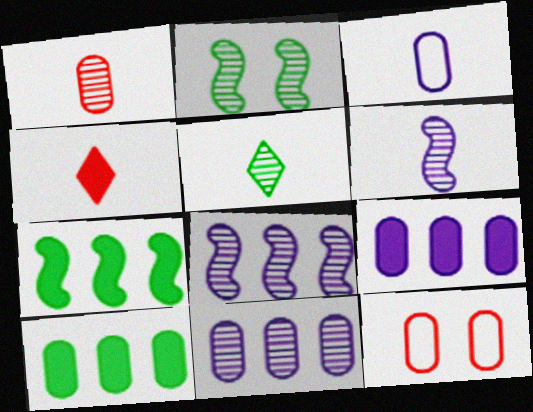[[1, 5, 6]]